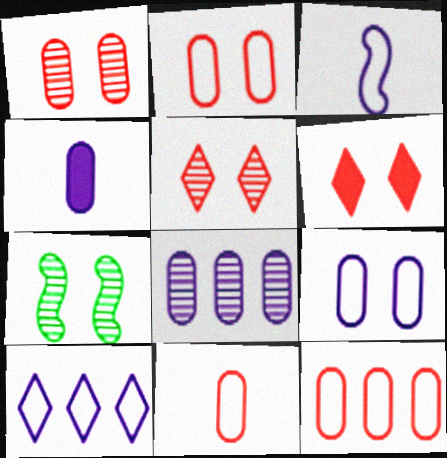[[2, 11, 12], 
[3, 9, 10], 
[4, 8, 9], 
[6, 7, 9]]